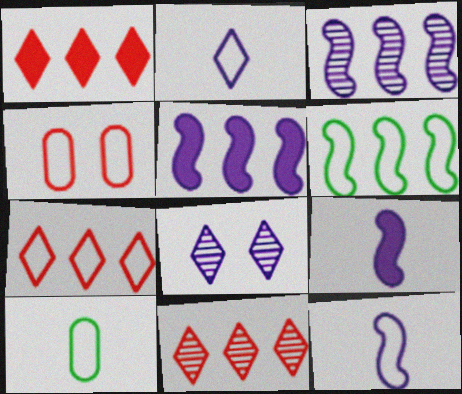[[1, 7, 11], 
[2, 4, 6]]